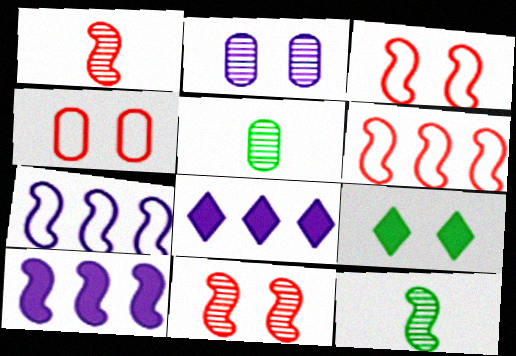[[2, 3, 9], 
[3, 5, 8], 
[3, 10, 12], 
[4, 8, 12]]